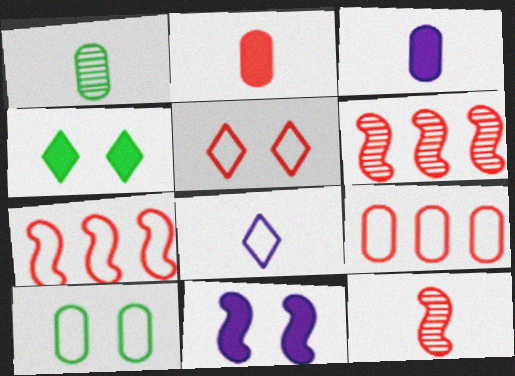[[2, 5, 6], 
[7, 8, 10]]